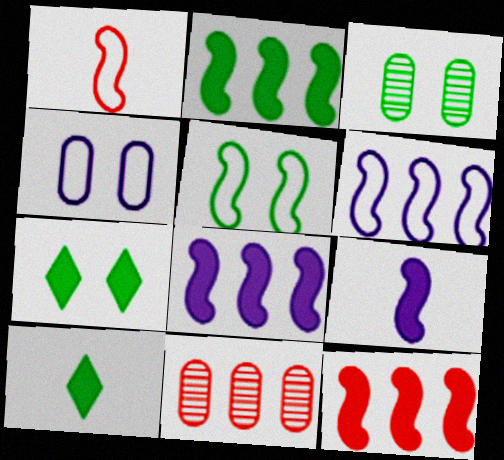[[1, 5, 6], 
[2, 8, 12], 
[3, 5, 7]]